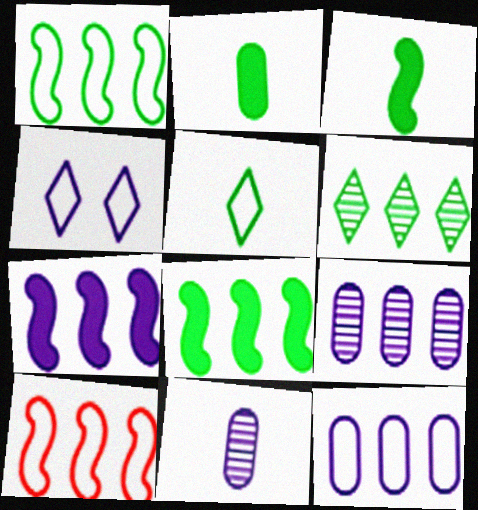[[4, 7, 11]]